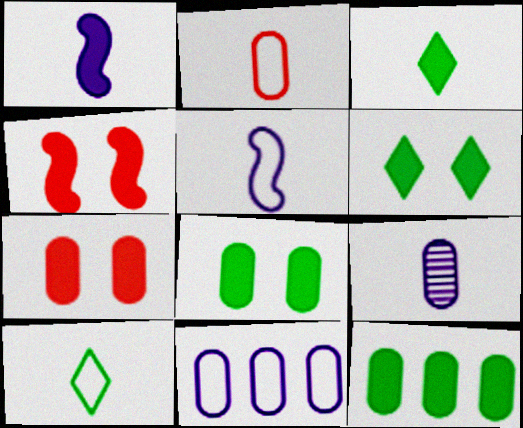[[2, 5, 10]]